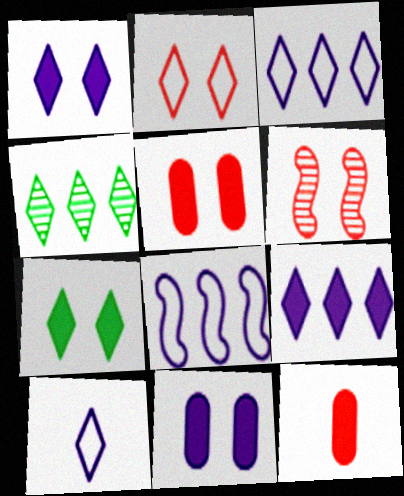[[2, 5, 6]]